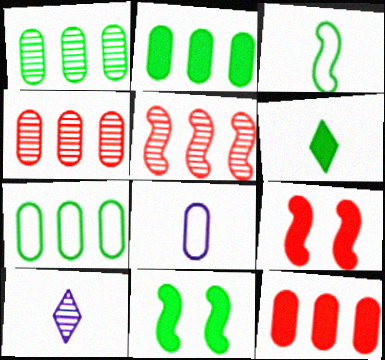[[1, 2, 7], 
[2, 6, 11], 
[7, 9, 10]]